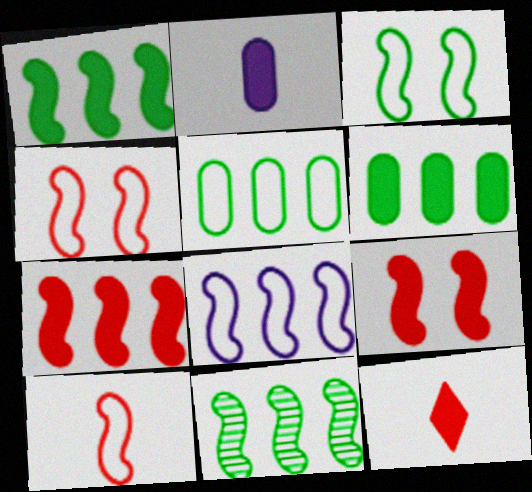[[3, 8, 10], 
[7, 8, 11]]